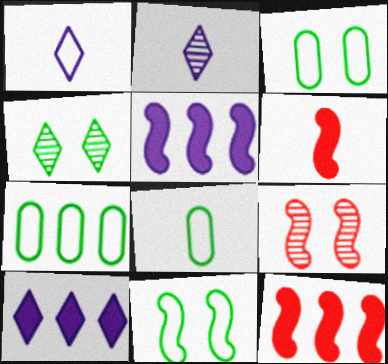[[2, 3, 12], 
[2, 6, 8], 
[3, 7, 8], 
[8, 9, 10]]